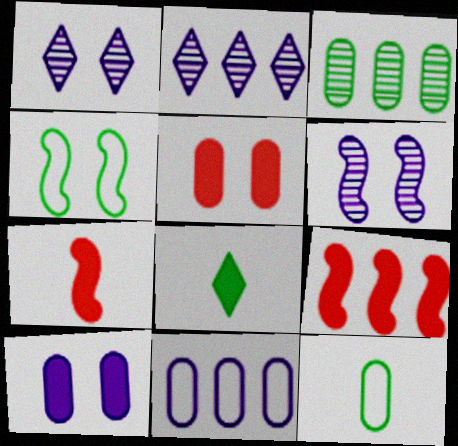[[1, 4, 5], 
[1, 9, 12], 
[3, 4, 8], 
[8, 9, 10]]